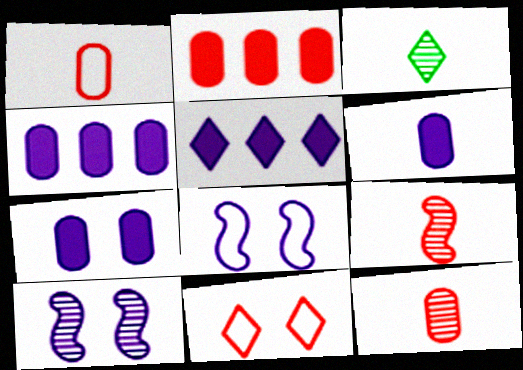[[2, 3, 8], 
[2, 9, 11], 
[3, 5, 11], 
[4, 6, 7]]